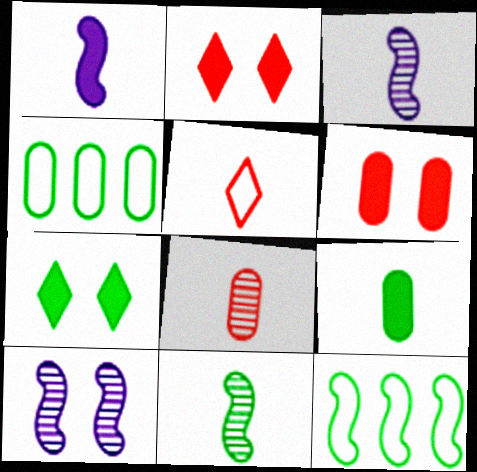[[2, 3, 4], 
[3, 5, 9], 
[4, 7, 11]]